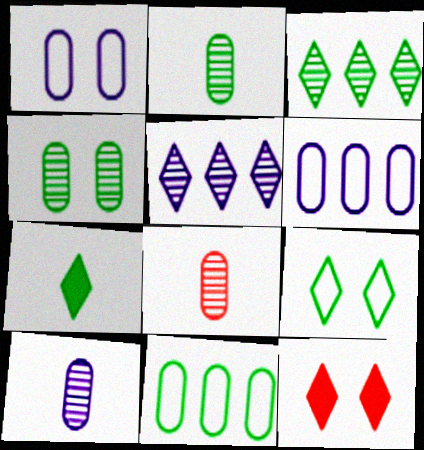[[2, 8, 10], 
[3, 7, 9]]